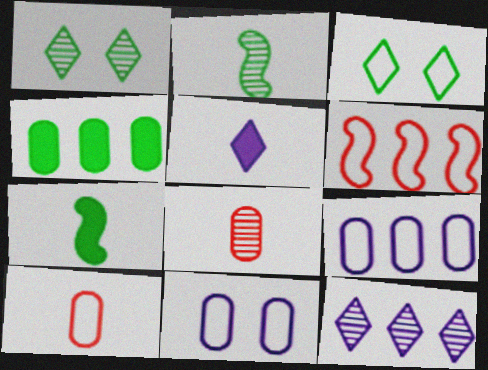[[2, 3, 4], 
[2, 5, 10], 
[4, 6, 12], 
[4, 8, 11]]